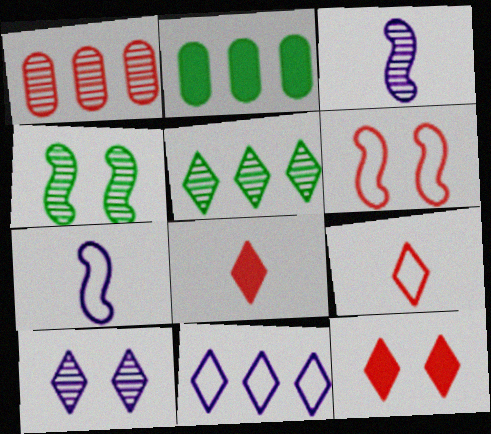[[1, 6, 8]]